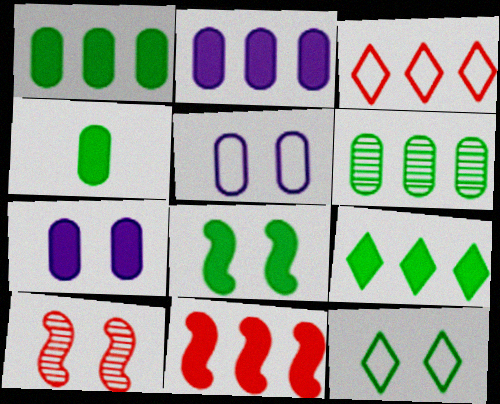[[2, 9, 11], 
[4, 8, 9], 
[7, 10, 12]]